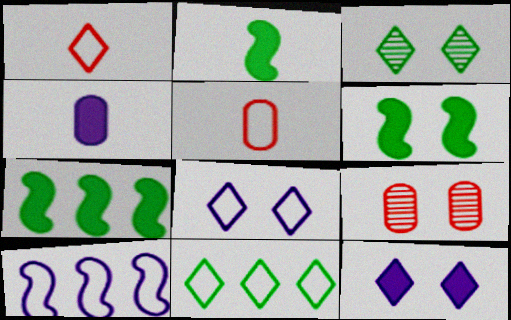[[1, 8, 11], 
[2, 6, 7], 
[6, 8, 9]]